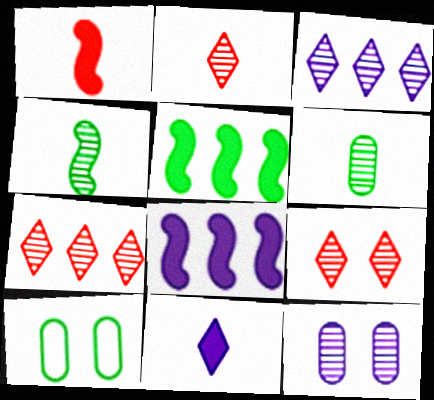[[1, 3, 10], 
[2, 7, 9], 
[2, 8, 10], 
[4, 7, 12]]